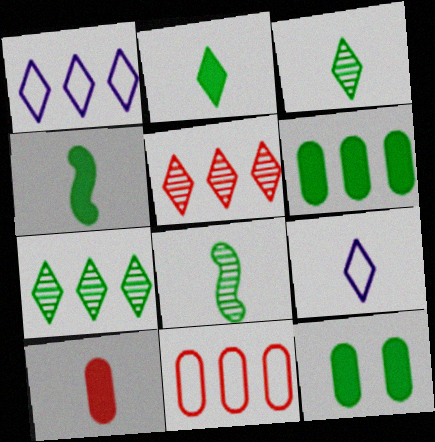[[8, 9, 10]]